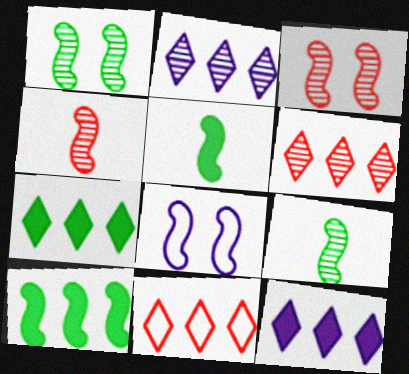[[2, 7, 11], 
[4, 8, 10]]